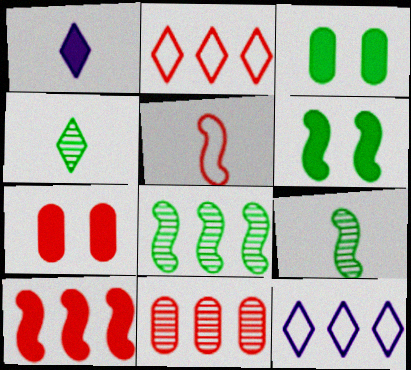[[1, 3, 10], 
[2, 10, 11], 
[7, 9, 12]]